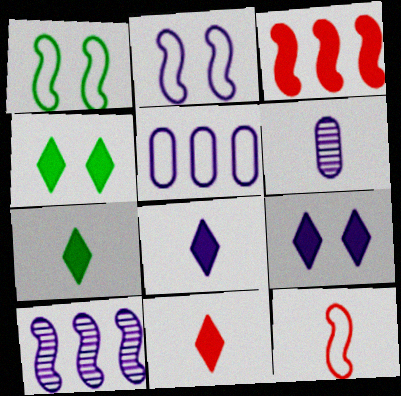[[6, 7, 12], 
[7, 8, 11]]